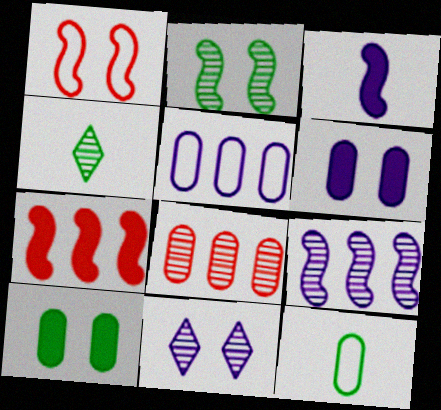[[1, 10, 11], 
[3, 5, 11], 
[6, 8, 12], 
[7, 11, 12]]